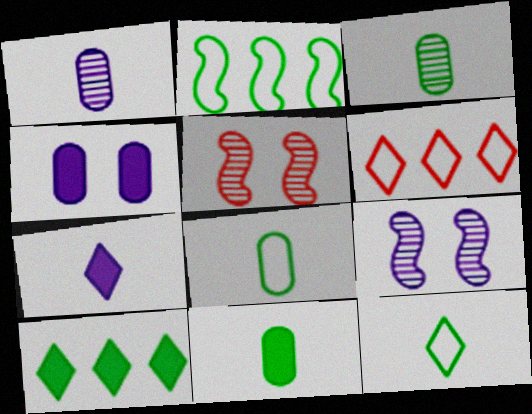[[3, 8, 11], 
[6, 9, 11]]